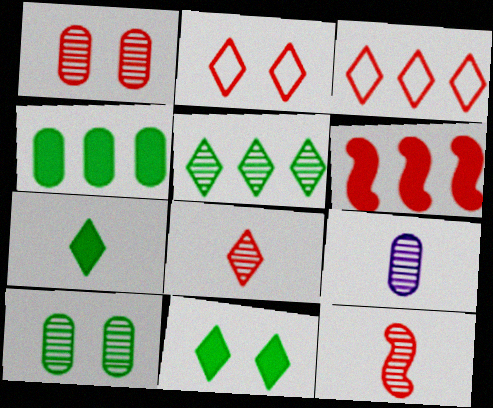[]